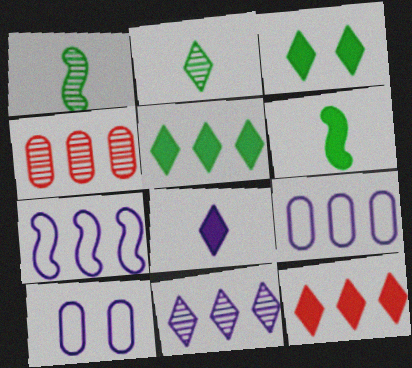[[1, 10, 12], 
[3, 8, 12], 
[4, 5, 7]]